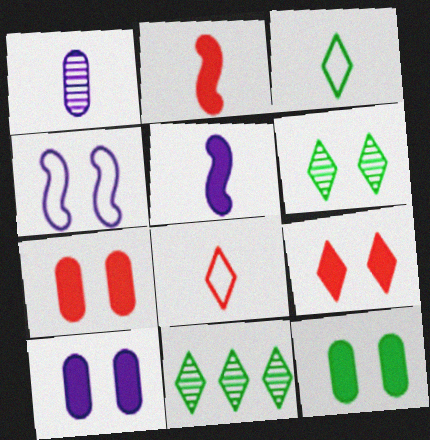[[1, 2, 3], 
[4, 6, 7], 
[7, 10, 12]]